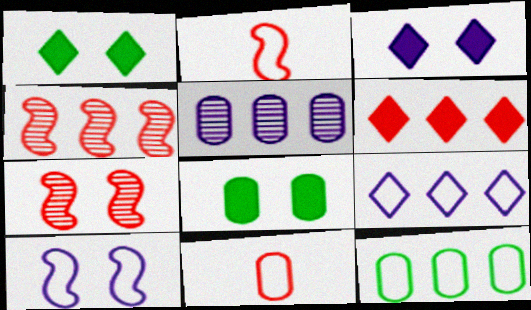[[1, 2, 5], 
[5, 8, 11], 
[6, 7, 11]]